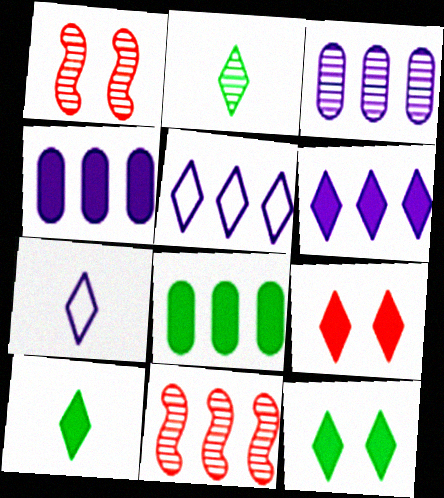[[1, 2, 3], 
[1, 7, 8], 
[2, 5, 9], 
[5, 8, 11], 
[6, 9, 10]]